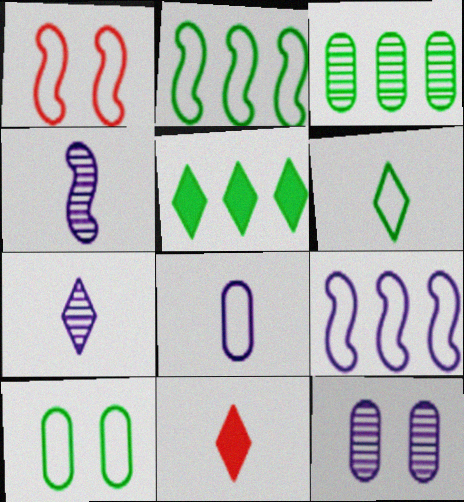[[2, 3, 5], 
[2, 6, 10], 
[2, 11, 12], 
[6, 7, 11]]